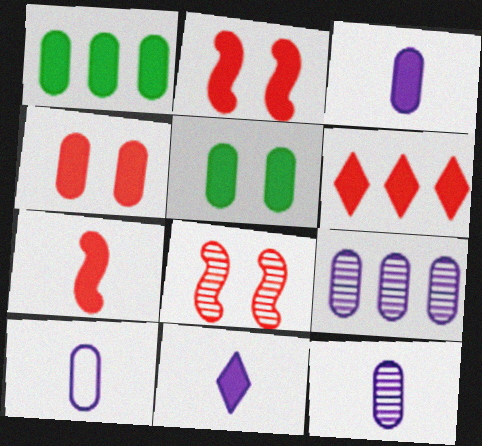[[1, 2, 11], 
[1, 3, 4], 
[3, 10, 12], 
[4, 6, 7]]